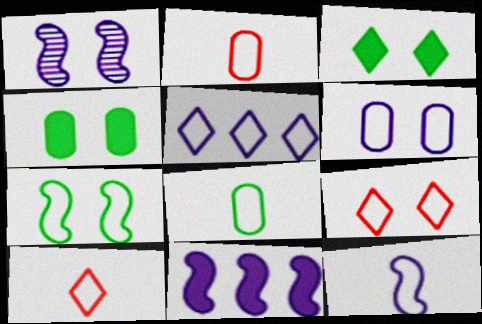[[1, 4, 9], 
[1, 11, 12], 
[2, 5, 7], 
[5, 6, 12], 
[6, 7, 9], 
[8, 10, 12]]